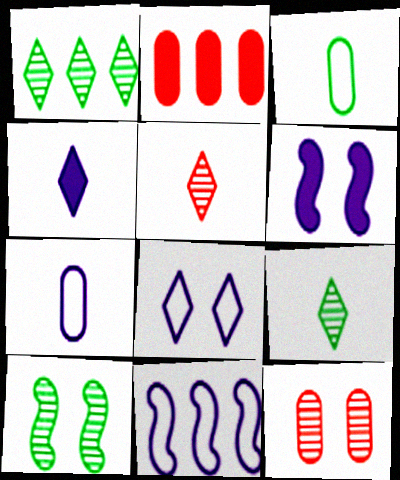[[1, 2, 11], 
[7, 8, 11]]